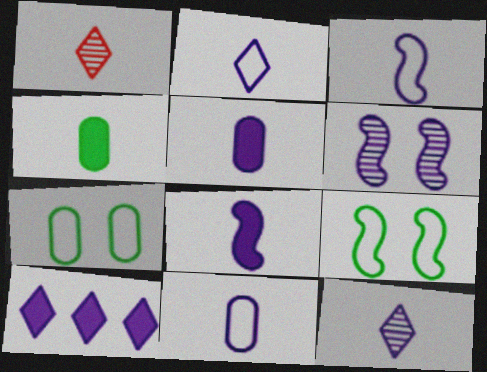[[1, 3, 4], 
[2, 3, 11], 
[3, 5, 12], 
[6, 10, 11], 
[8, 11, 12]]